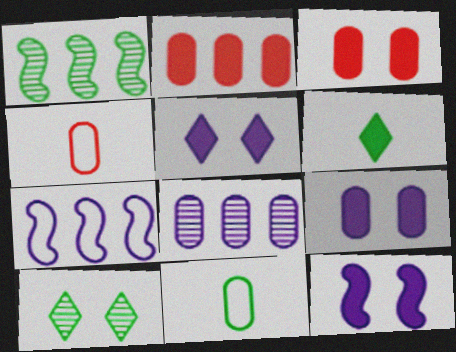[[1, 4, 5], 
[2, 6, 12], 
[3, 8, 11], 
[5, 9, 12]]